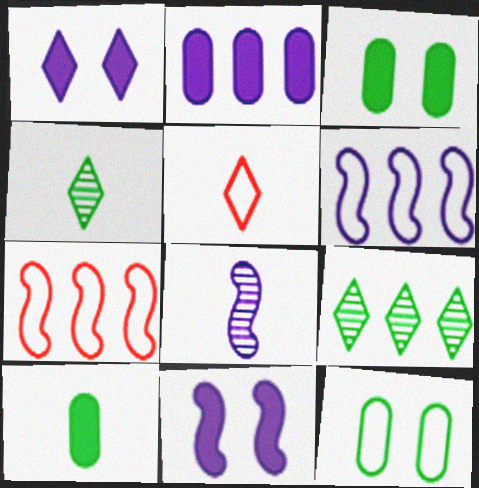[[1, 5, 9], 
[2, 7, 9], 
[5, 6, 12], 
[5, 8, 10], 
[6, 8, 11]]